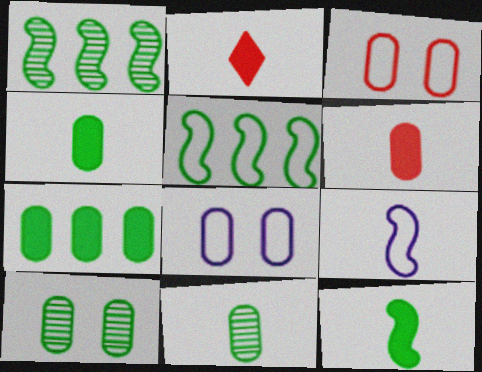[[1, 2, 8], 
[2, 9, 11]]